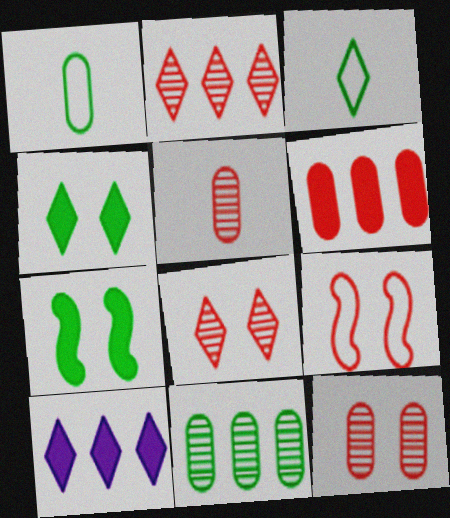[[3, 7, 11], 
[3, 8, 10]]